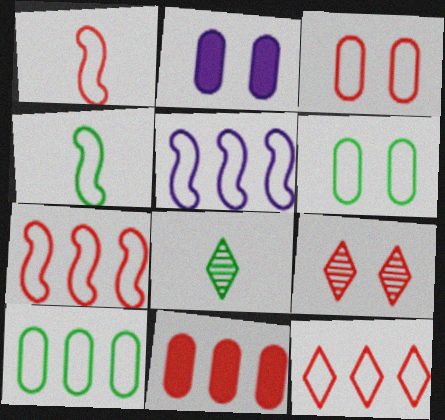[[1, 3, 12], 
[1, 9, 11], 
[2, 7, 8], 
[5, 10, 12]]